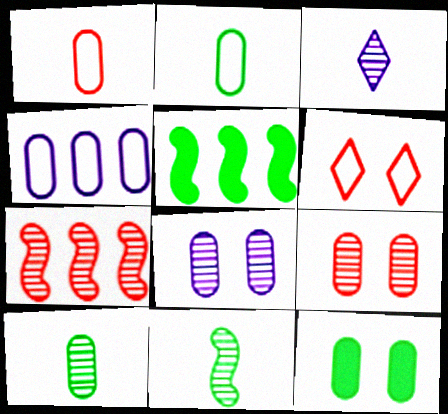[]